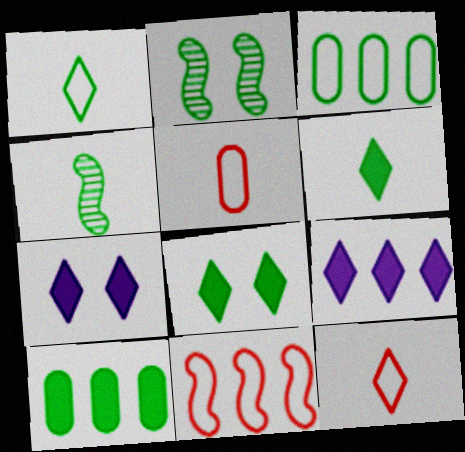[[1, 2, 10], 
[2, 3, 6], 
[2, 5, 9], 
[3, 4, 8]]